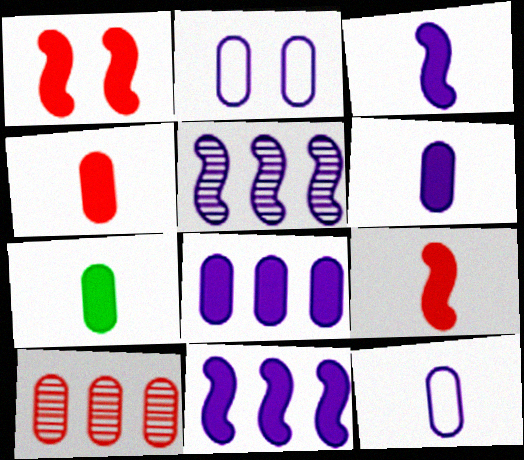[[2, 7, 10], 
[4, 6, 7]]